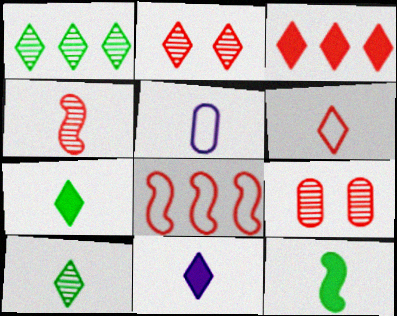[[2, 3, 6], 
[4, 5, 7], 
[6, 10, 11]]